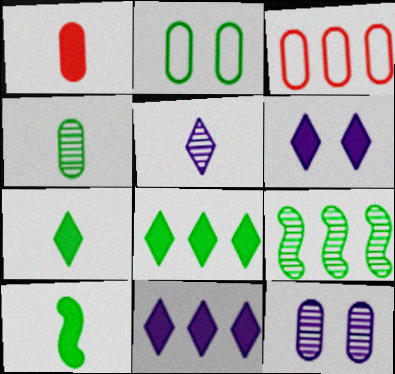[[2, 7, 9], 
[3, 9, 11]]